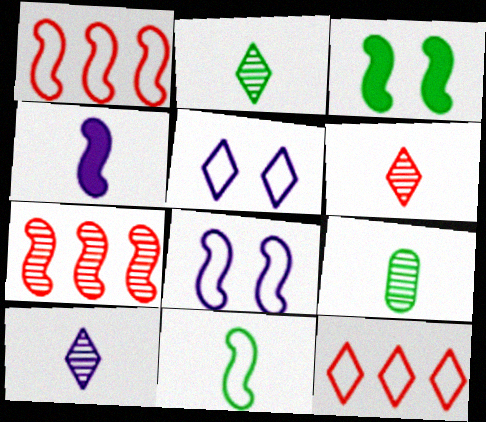[[1, 8, 11], 
[2, 6, 10]]